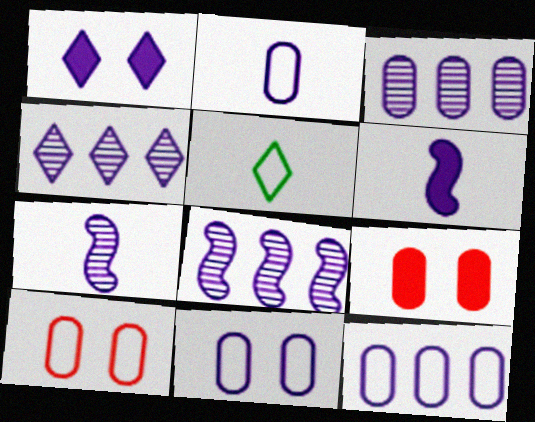[[1, 2, 8], 
[1, 7, 12], 
[2, 11, 12], 
[3, 4, 8], 
[4, 6, 11], 
[5, 8, 9]]